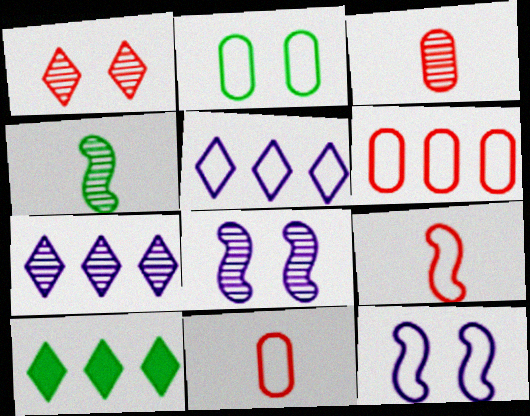[[2, 4, 10], 
[2, 5, 9], 
[3, 10, 12], 
[8, 10, 11]]